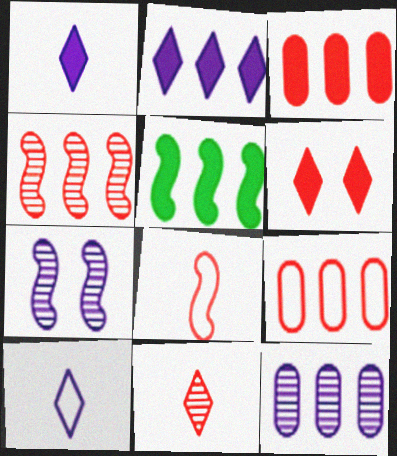[[2, 3, 5], 
[5, 7, 8]]